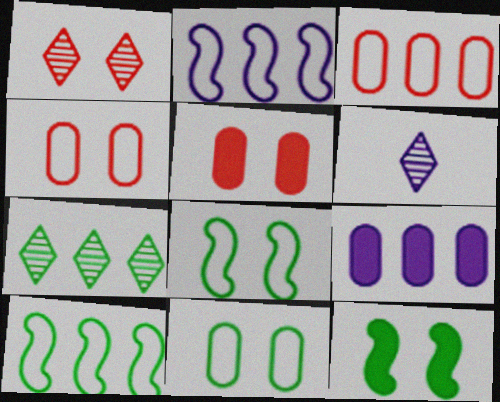[[1, 6, 7], 
[3, 6, 12], 
[5, 6, 10]]